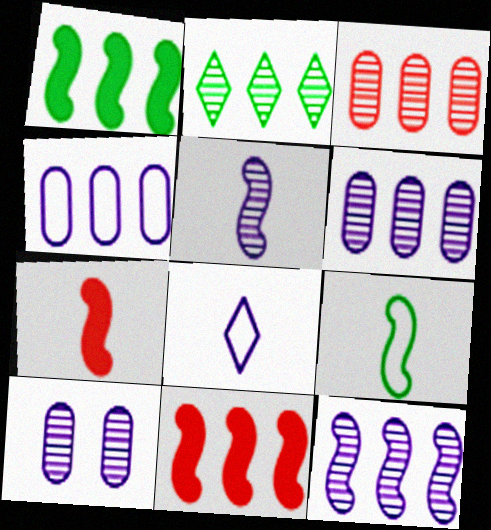[[2, 3, 12], 
[2, 4, 11], 
[5, 7, 9]]